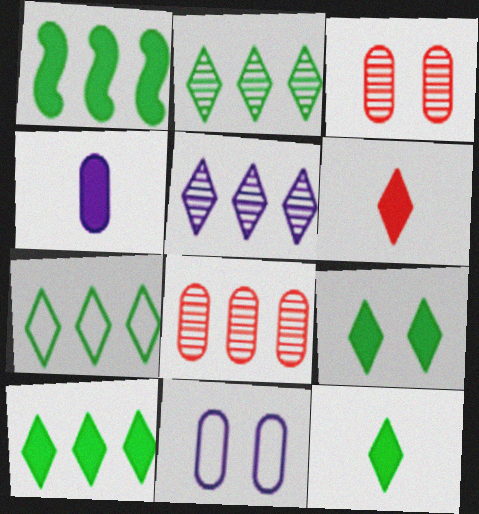[[2, 7, 10], 
[9, 10, 12]]